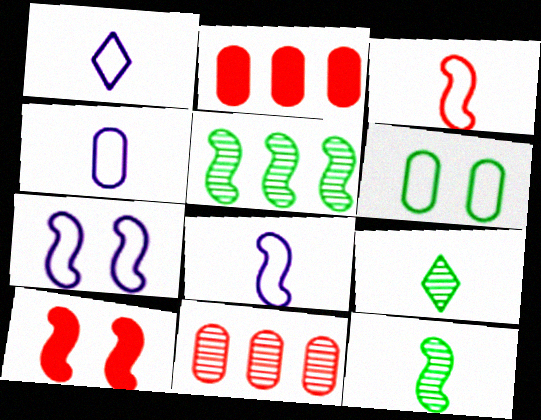[[1, 4, 8], 
[2, 7, 9], 
[5, 8, 10]]